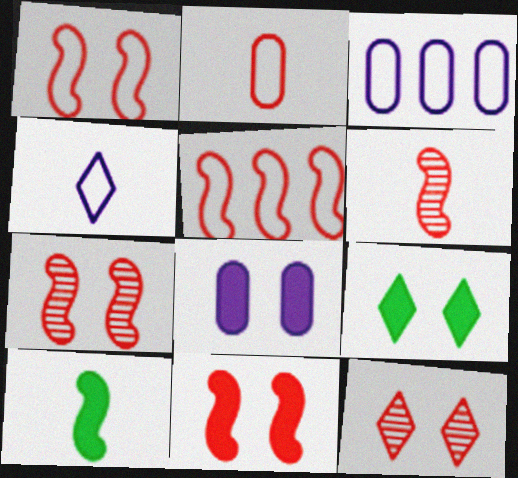[[1, 7, 11], 
[3, 6, 9], 
[3, 10, 12], 
[5, 6, 11], 
[8, 9, 11]]